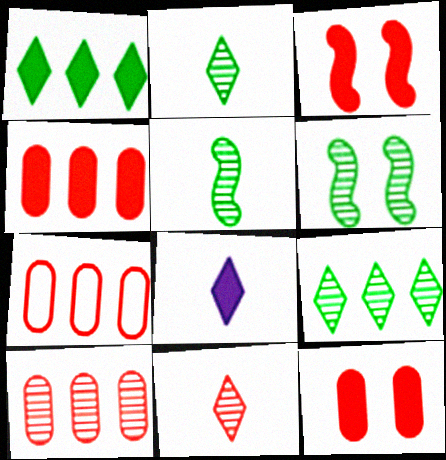[[3, 7, 11], 
[4, 7, 10], 
[6, 7, 8]]